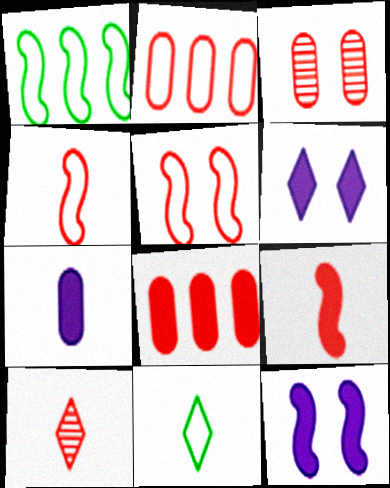[[5, 8, 10]]